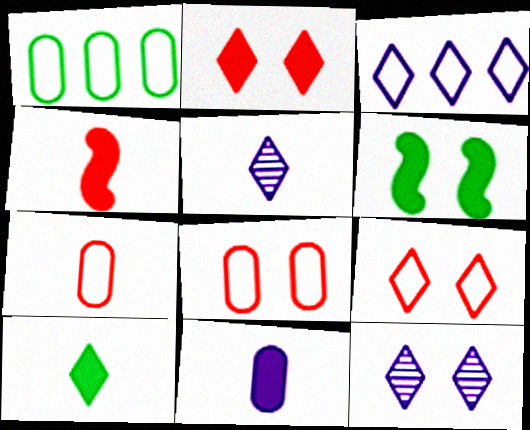[[1, 4, 12], 
[4, 10, 11], 
[6, 8, 12]]